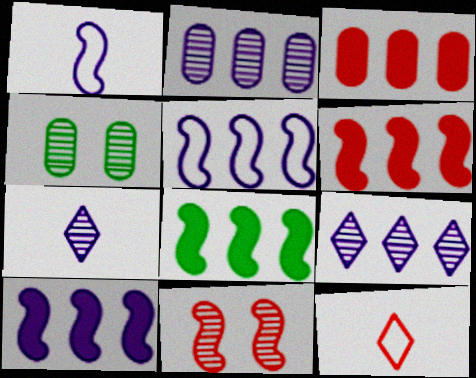[[1, 8, 11], 
[3, 11, 12], 
[4, 10, 12], 
[6, 8, 10]]